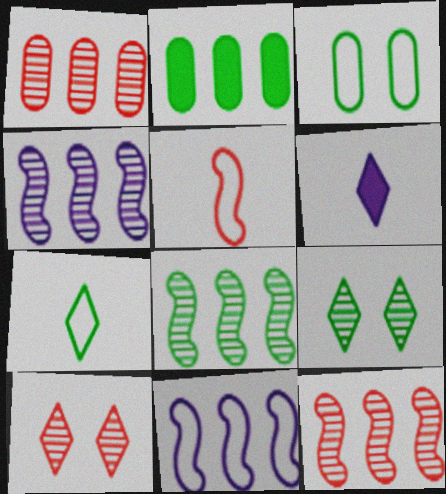[[3, 6, 12], 
[4, 8, 12]]